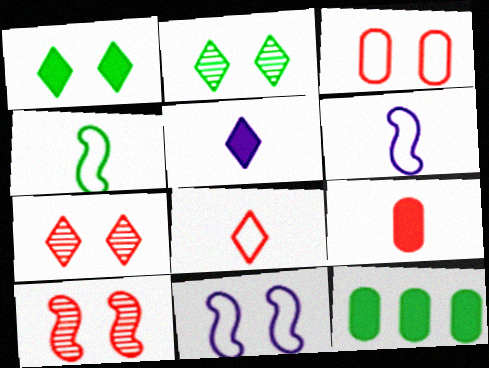[[2, 4, 12], 
[6, 7, 12]]